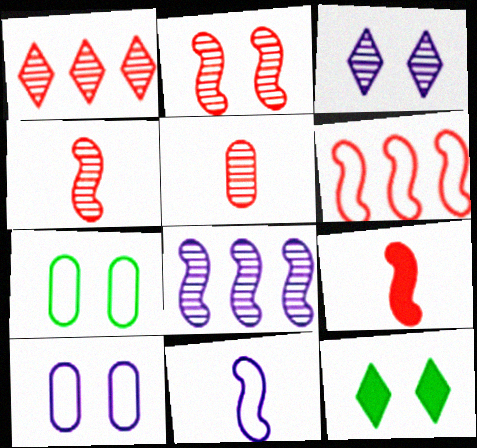[[1, 2, 5], 
[2, 6, 9], 
[2, 10, 12]]